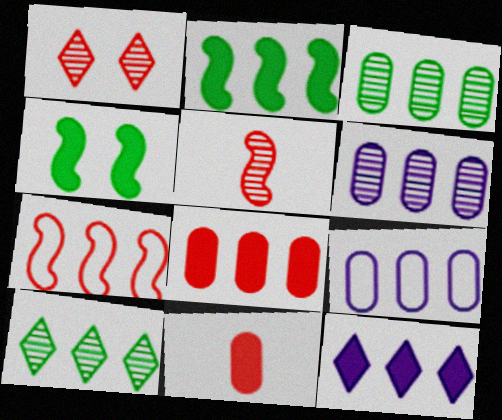[[1, 7, 11], 
[2, 8, 12], 
[3, 7, 12], 
[3, 8, 9], 
[4, 11, 12]]